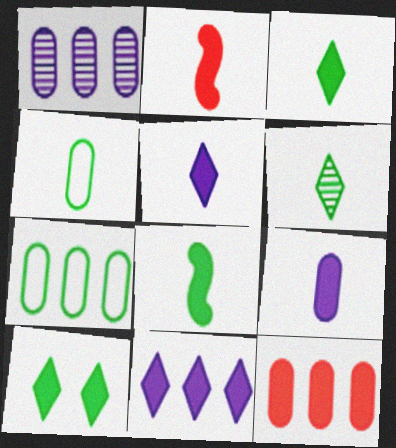[[1, 7, 12], 
[2, 3, 9], 
[4, 6, 8]]